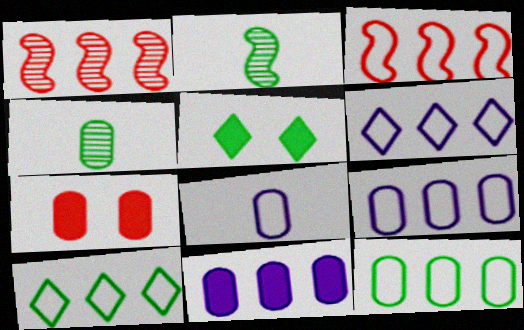[[1, 5, 8], 
[1, 10, 11], 
[2, 5, 12], 
[2, 6, 7], 
[3, 6, 12], 
[3, 9, 10], 
[4, 7, 9]]